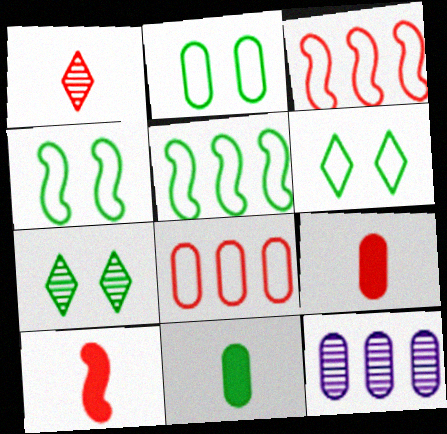[[2, 4, 6], 
[2, 9, 12], 
[5, 7, 11], 
[6, 10, 12]]